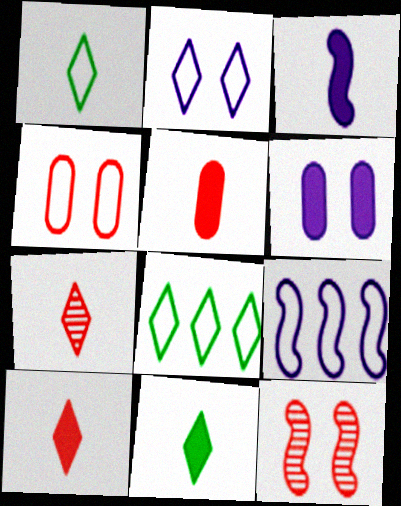[[1, 4, 9], 
[3, 5, 11]]